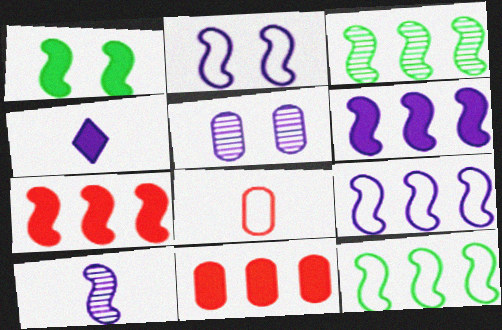[[1, 4, 11], 
[2, 6, 10], 
[3, 7, 9], 
[4, 5, 9]]